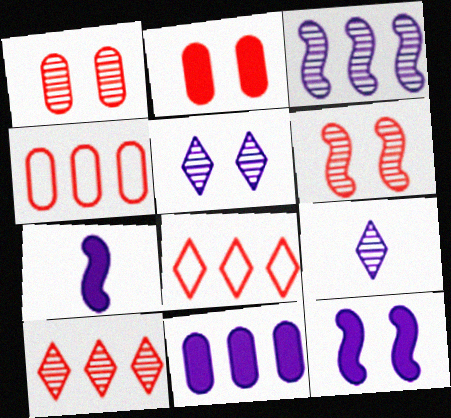[]